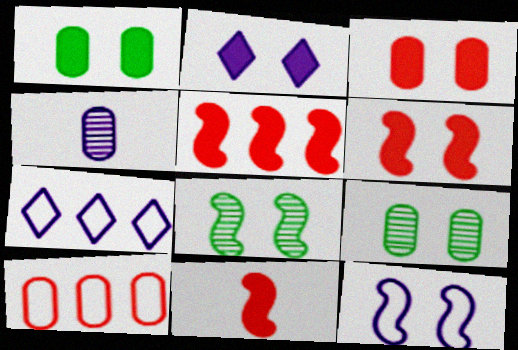[[1, 2, 6], 
[1, 4, 10], 
[5, 6, 11], 
[6, 8, 12], 
[7, 9, 11]]